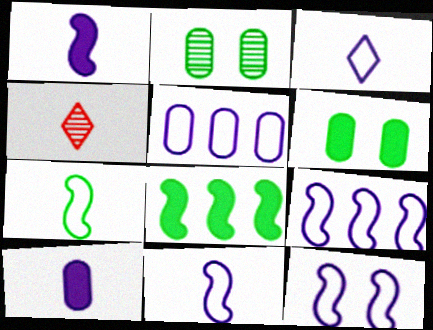[[3, 5, 12], 
[4, 6, 9], 
[4, 7, 10], 
[9, 11, 12]]